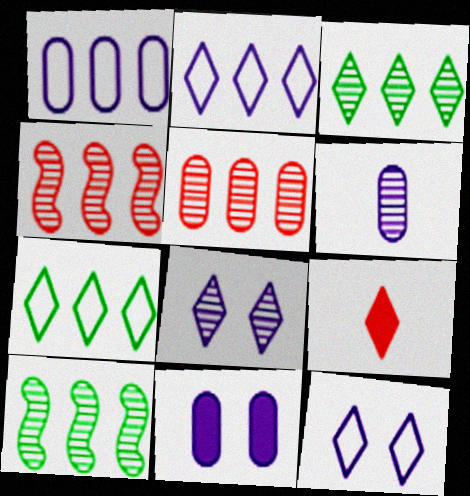[[1, 6, 11], 
[3, 9, 12], 
[7, 8, 9]]